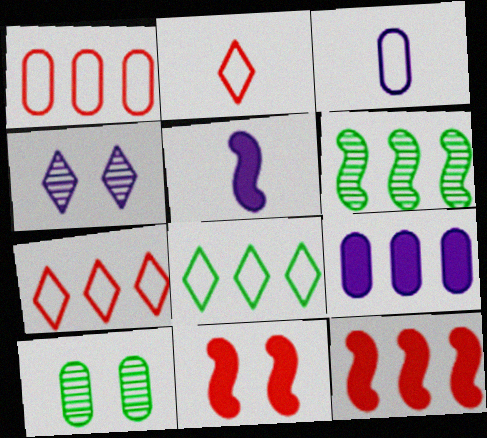[[5, 7, 10], 
[6, 7, 9]]